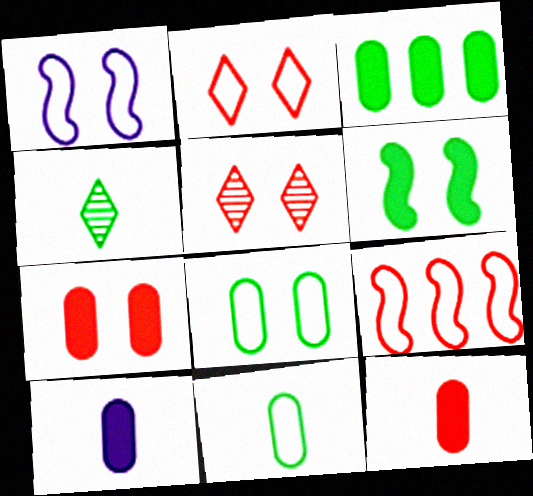[[1, 2, 8], 
[3, 7, 10], 
[5, 9, 12]]